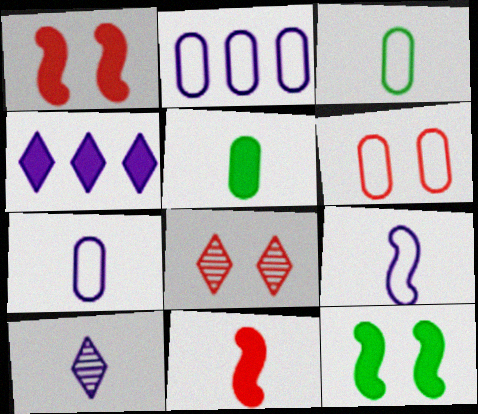[[1, 4, 5], 
[1, 6, 8], 
[2, 3, 6], 
[3, 10, 11]]